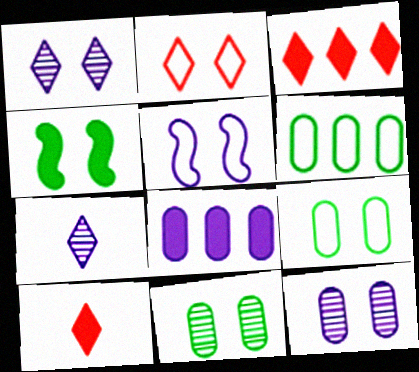[[2, 4, 12], 
[2, 5, 9], 
[4, 8, 10], 
[5, 7, 8]]